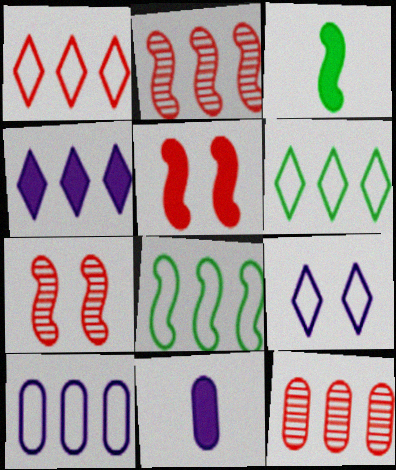[[1, 8, 10], 
[3, 9, 12], 
[4, 8, 12], 
[6, 7, 11]]